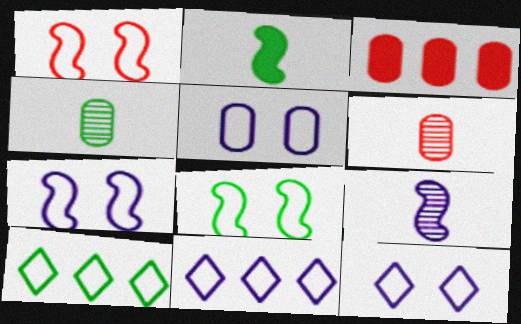[[1, 7, 8], 
[3, 4, 5], 
[5, 7, 12]]